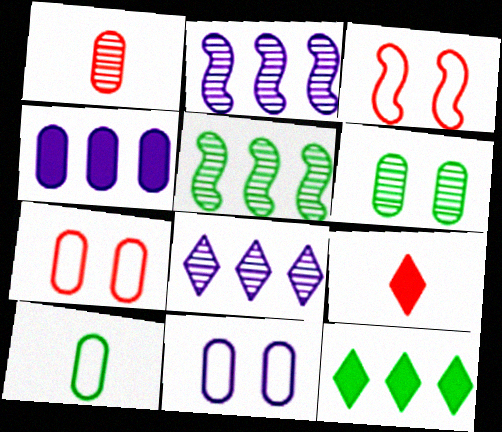[[5, 9, 11]]